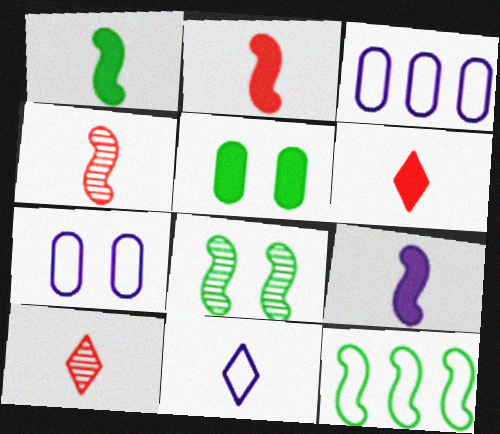[[1, 2, 9], 
[1, 8, 12], 
[3, 6, 8]]